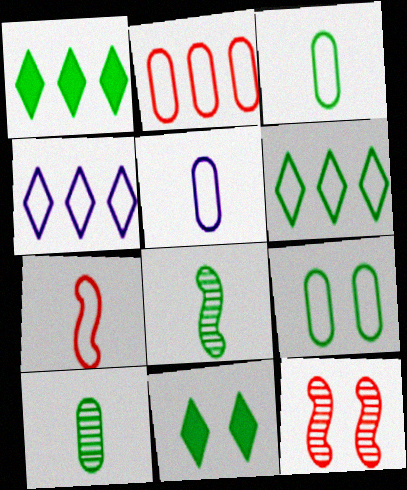[[1, 5, 12], 
[1, 8, 9], 
[2, 5, 9], 
[4, 7, 9]]